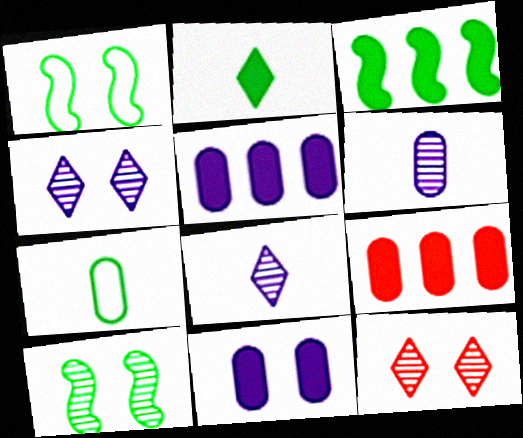[[1, 8, 9], 
[1, 11, 12]]